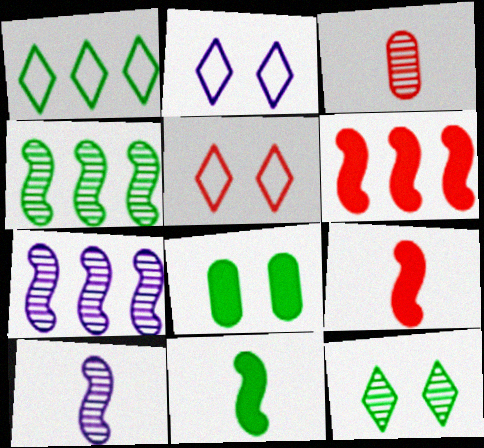[[3, 5, 6], 
[3, 7, 12]]